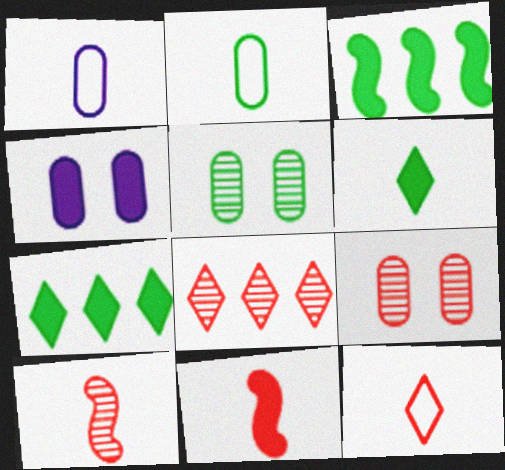[[1, 6, 10], 
[4, 7, 11], 
[8, 9, 10]]